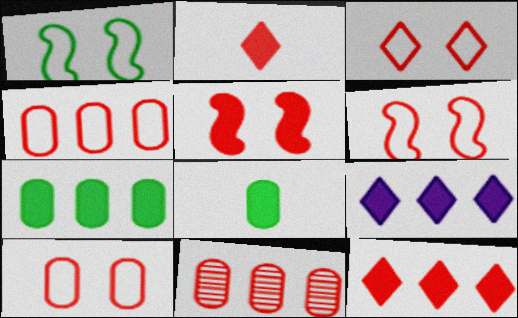[[2, 6, 11], 
[3, 6, 10], 
[5, 8, 9]]